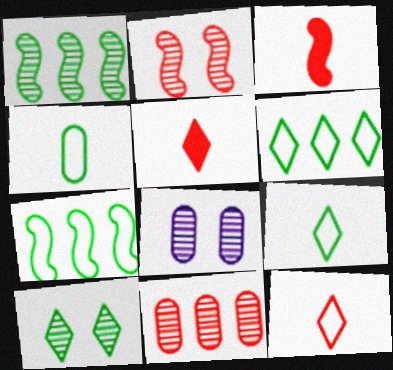[[2, 8, 10], 
[3, 6, 8], 
[5, 7, 8]]